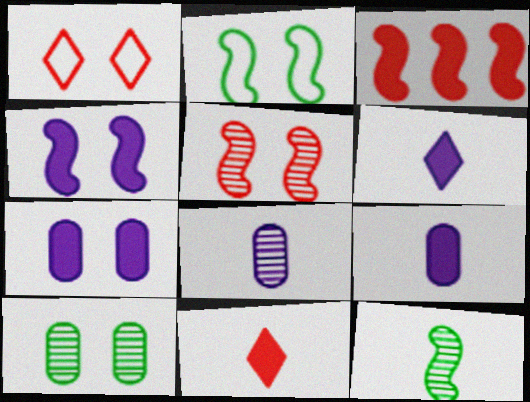[[1, 4, 10], 
[2, 4, 5]]